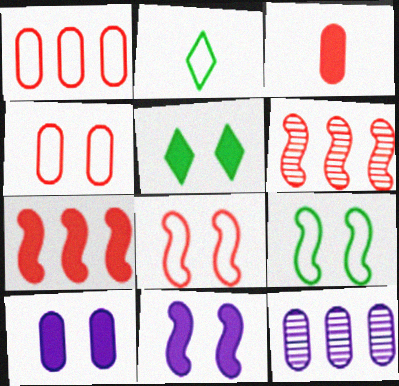[[2, 6, 10]]